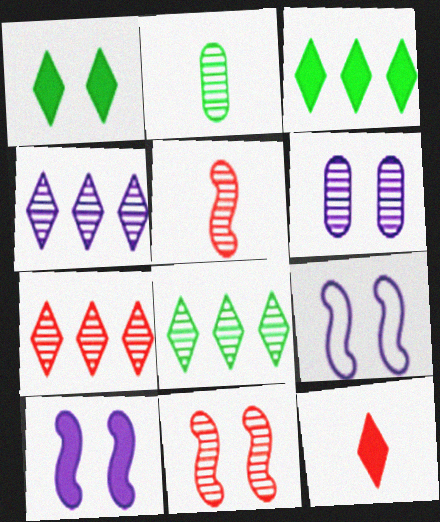[[2, 4, 11], 
[4, 7, 8], 
[5, 6, 8]]